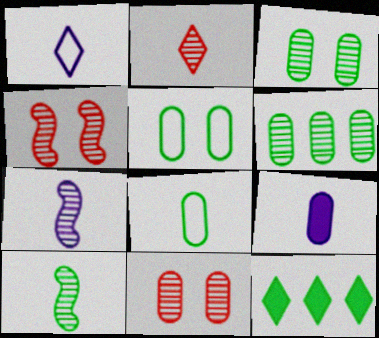[[1, 7, 9], 
[5, 10, 12]]